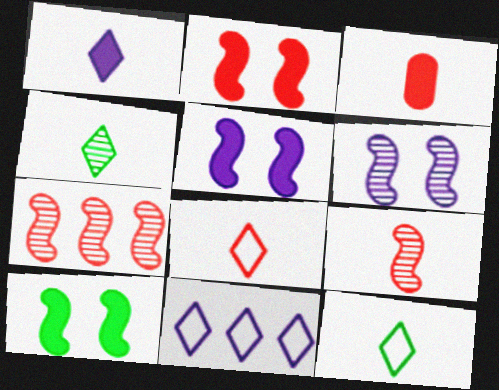[[1, 4, 8], 
[2, 5, 10], 
[3, 8, 9]]